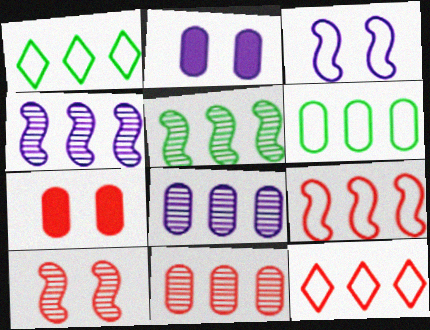[]